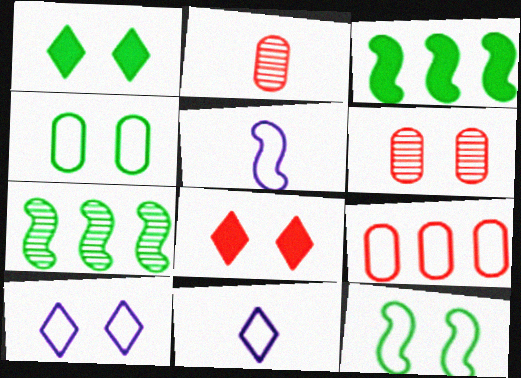[[2, 3, 10], 
[3, 6, 11], 
[9, 11, 12]]